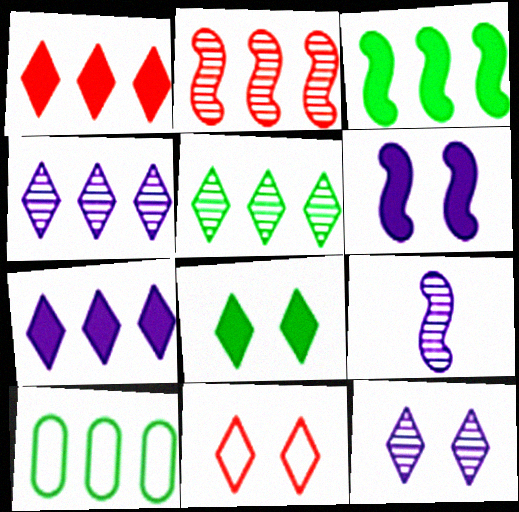[[2, 7, 10], 
[3, 5, 10], 
[8, 11, 12]]